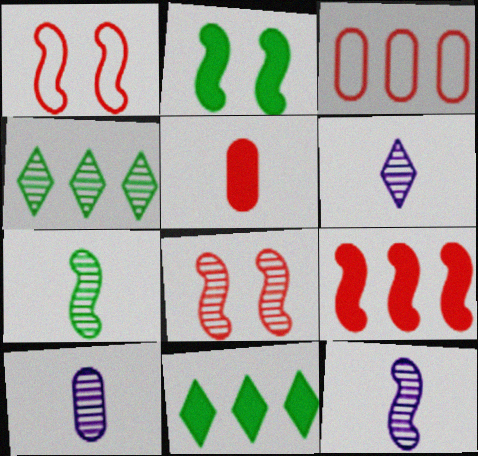[[1, 10, 11], 
[2, 3, 6], 
[4, 8, 10], 
[6, 10, 12]]